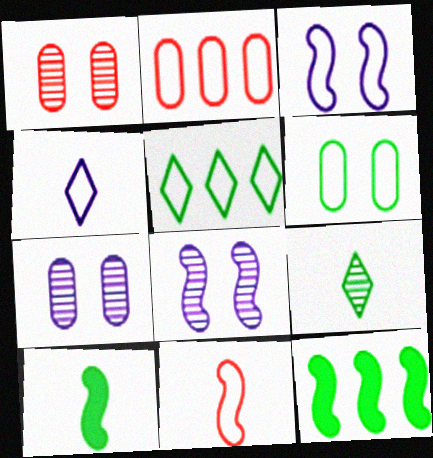[[1, 4, 12], 
[6, 9, 12], 
[8, 11, 12]]